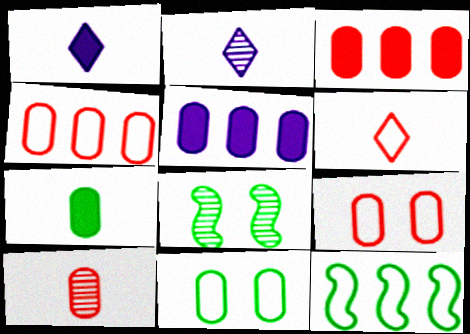[[1, 4, 8], 
[3, 9, 10], 
[5, 6, 8], 
[5, 10, 11]]